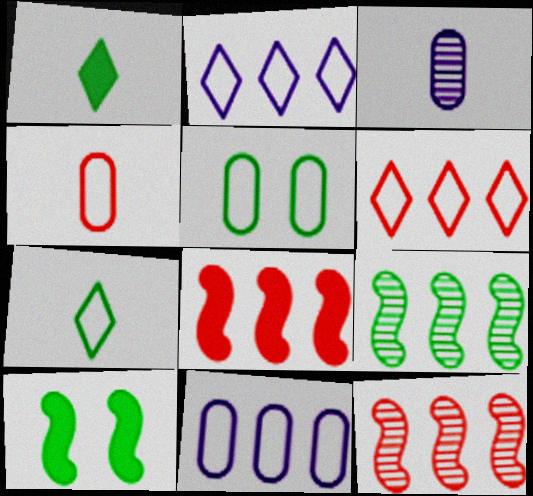[[1, 5, 9], 
[3, 6, 10], 
[4, 5, 11]]